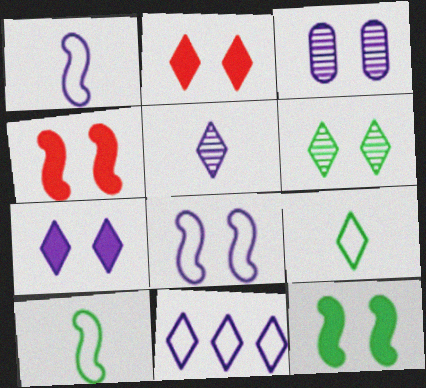[[3, 7, 8], 
[5, 7, 11]]